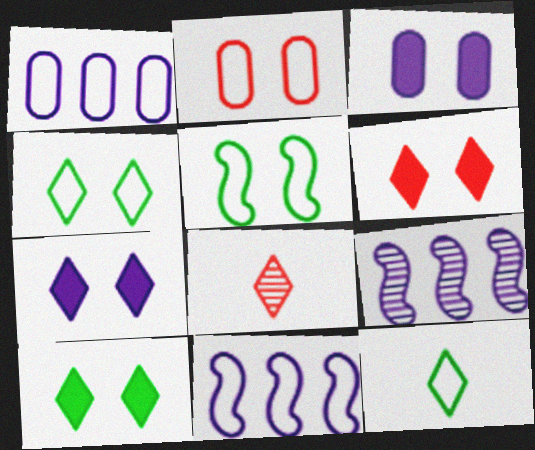[[2, 11, 12], 
[6, 7, 10]]